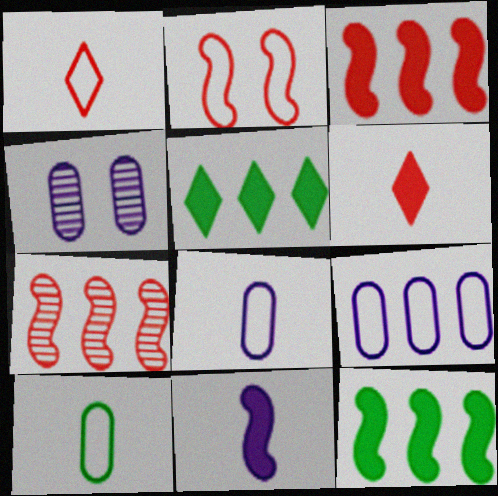[[1, 4, 12], 
[5, 7, 9]]